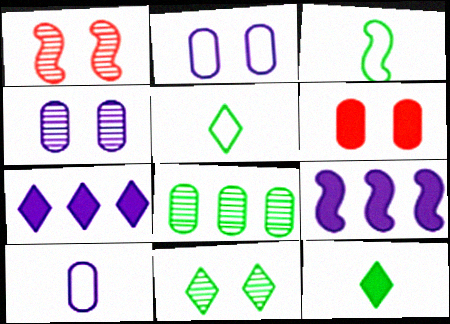[[1, 3, 9], 
[1, 4, 11], 
[6, 8, 10], 
[6, 9, 12]]